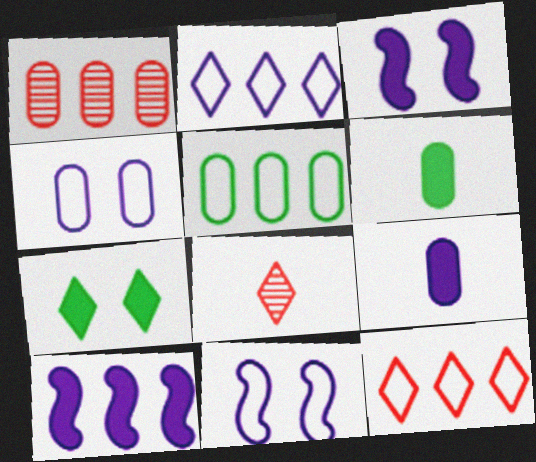[[1, 4, 6], 
[2, 7, 8], 
[3, 5, 8]]